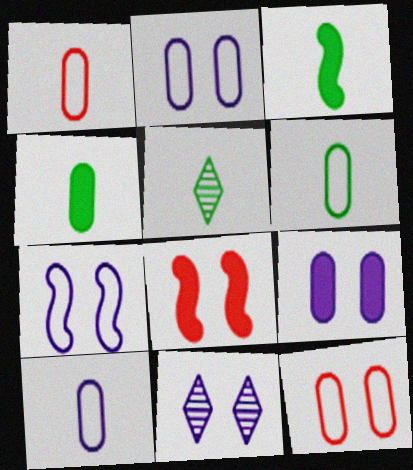[[1, 6, 10], 
[3, 5, 6], 
[7, 9, 11]]